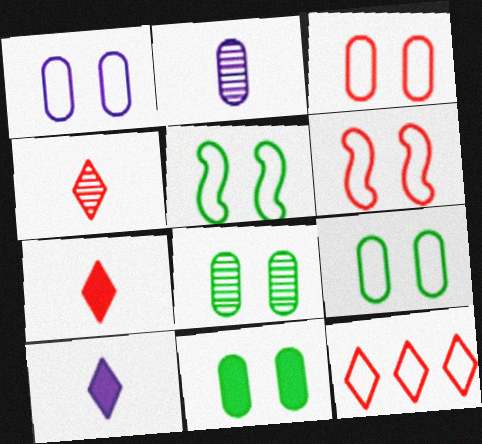[[1, 3, 9], 
[8, 9, 11]]